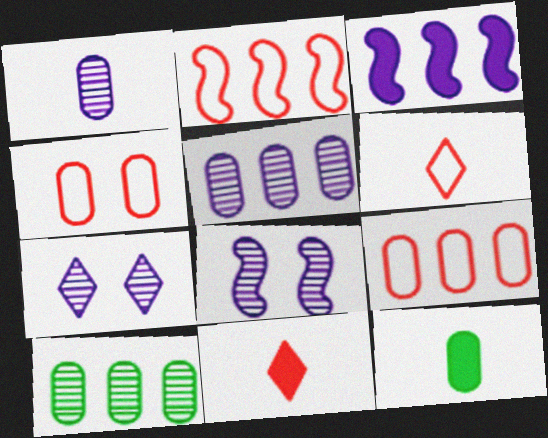[[2, 4, 6], 
[2, 7, 12], 
[4, 5, 12]]